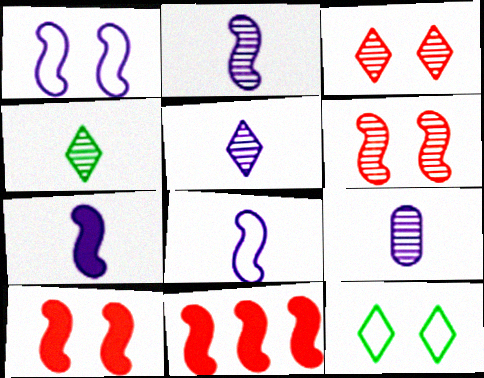[[2, 5, 9], 
[2, 7, 8], 
[9, 11, 12]]